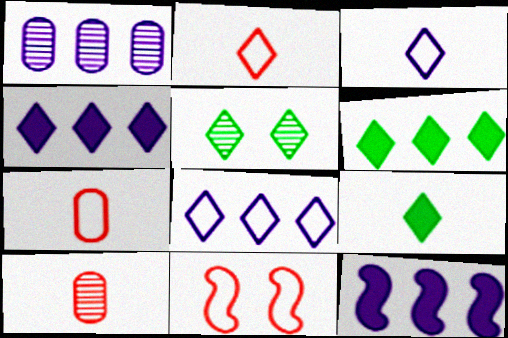[[1, 8, 12], 
[1, 9, 11], 
[2, 4, 5], 
[5, 7, 12]]